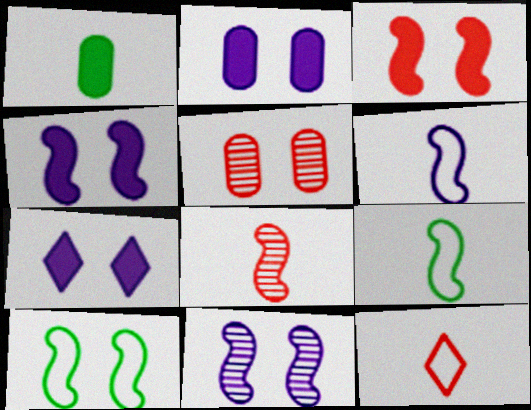[[2, 4, 7], 
[3, 10, 11], 
[5, 7, 10]]